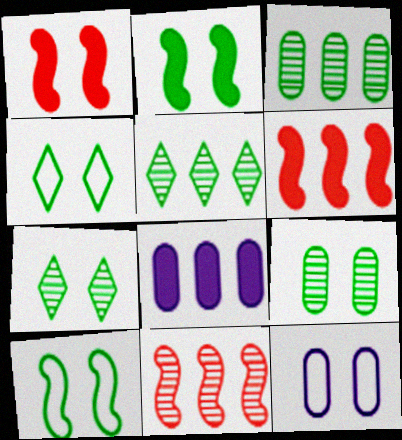[[1, 7, 12], 
[2, 4, 9]]